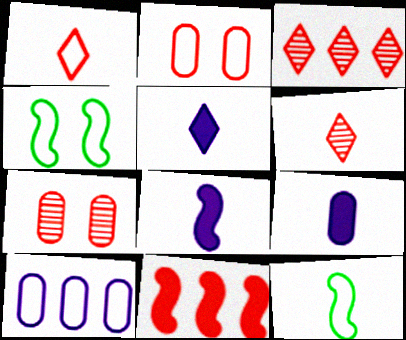[[1, 4, 10], 
[1, 7, 11], 
[2, 6, 11], 
[3, 4, 9], 
[5, 8, 9], 
[6, 9, 12]]